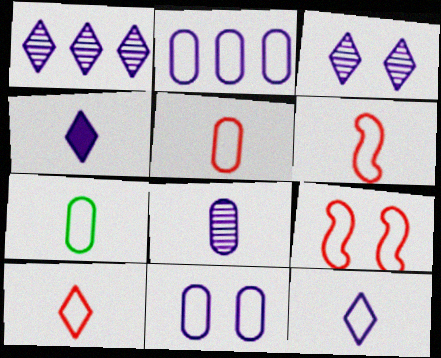[[5, 6, 10], 
[6, 7, 12]]